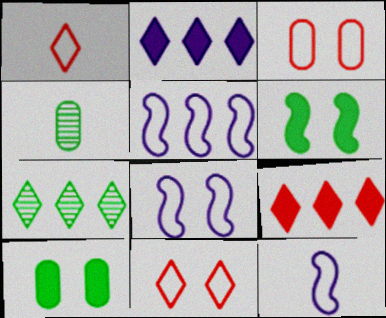[[4, 8, 9], 
[5, 8, 12]]